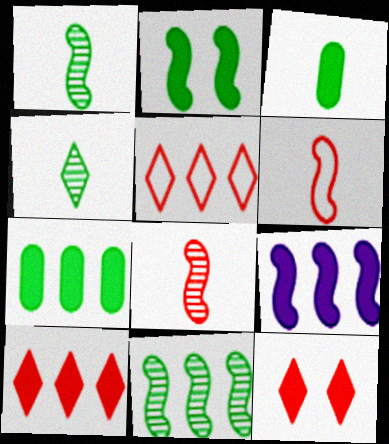[[3, 9, 12], 
[7, 9, 10]]